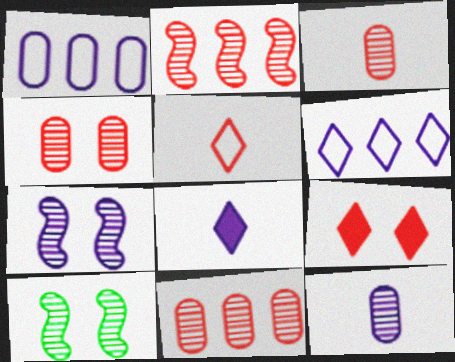[[1, 7, 8], 
[3, 4, 11]]